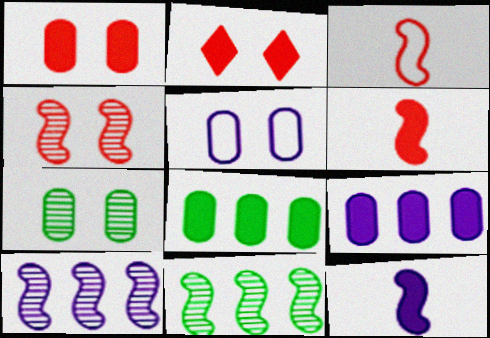[[1, 5, 7], 
[2, 8, 12]]